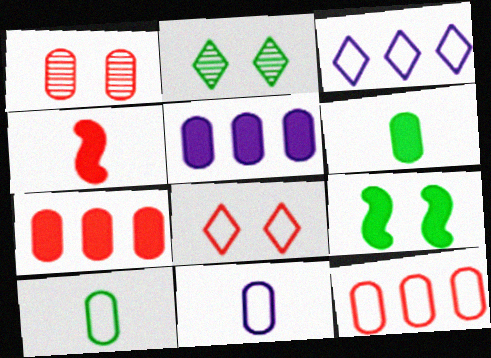[[1, 5, 10]]